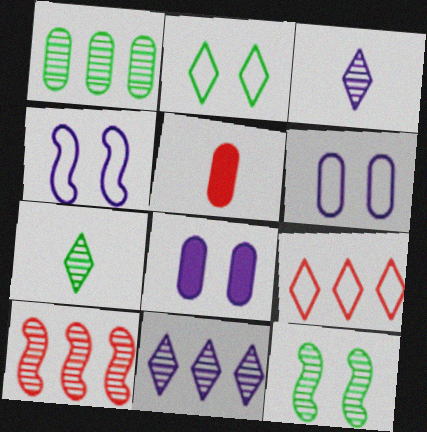[[1, 5, 6], 
[1, 7, 12], 
[1, 10, 11]]